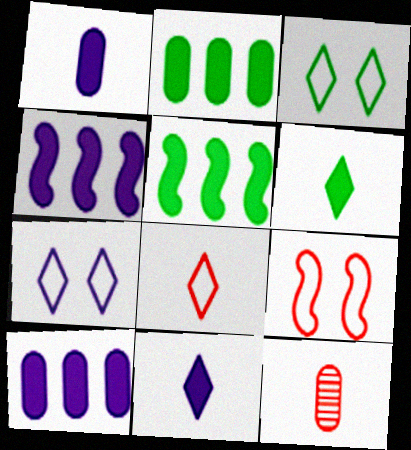[[3, 4, 12], 
[5, 7, 12]]